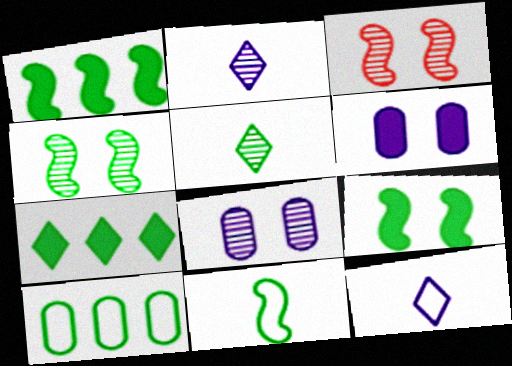[[1, 4, 11], 
[5, 9, 10]]